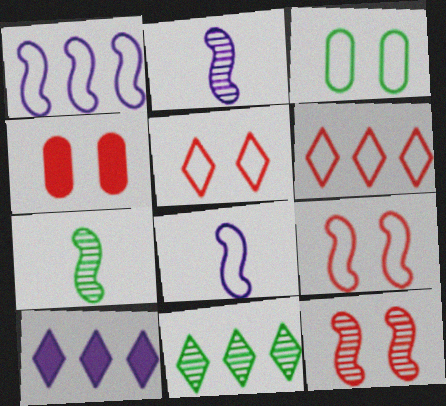[[3, 6, 8], 
[4, 5, 12], 
[4, 8, 11], 
[6, 10, 11]]